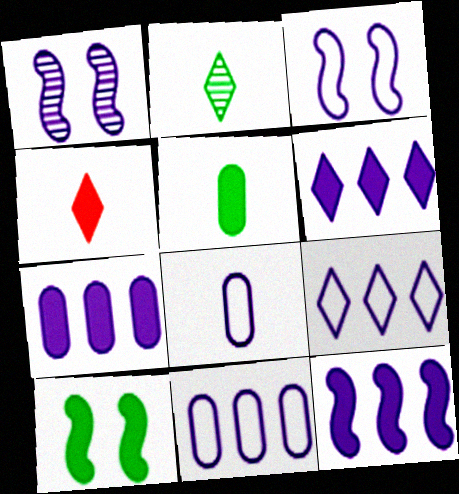[[1, 6, 8], 
[3, 8, 9], 
[4, 7, 10], 
[6, 7, 12]]